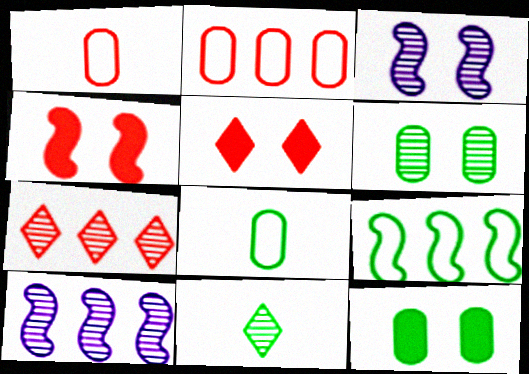[[1, 4, 7], 
[5, 8, 10], 
[9, 11, 12]]